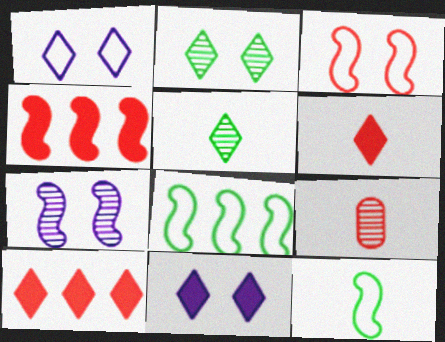[[1, 5, 10], 
[3, 9, 10], 
[4, 7, 12], 
[8, 9, 11]]